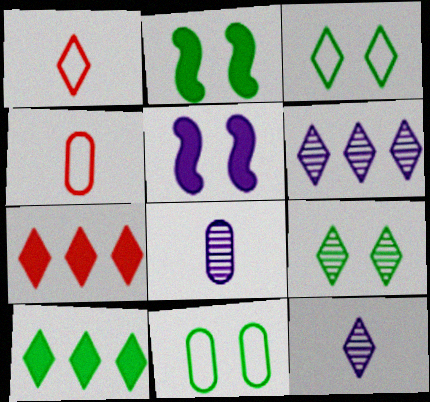[[2, 4, 6], 
[2, 9, 11], 
[3, 7, 12]]